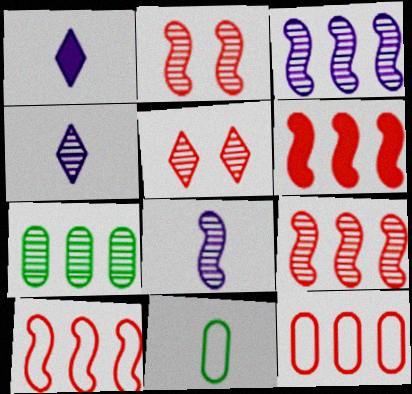[[2, 4, 7], 
[5, 7, 8], 
[6, 9, 10]]